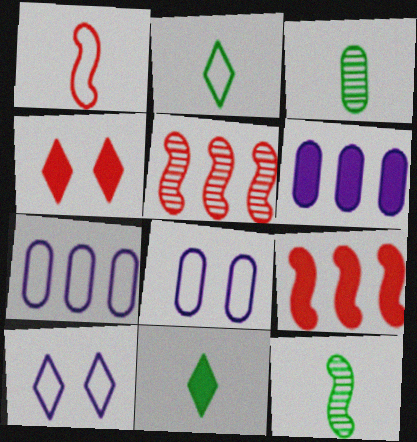[[3, 9, 10], 
[4, 7, 12], 
[5, 8, 11]]